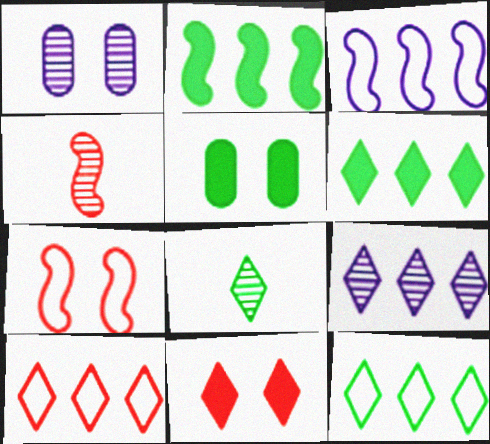[[6, 9, 10]]